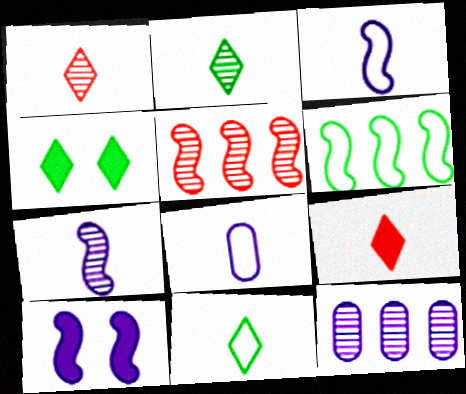[[4, 5, 8]]